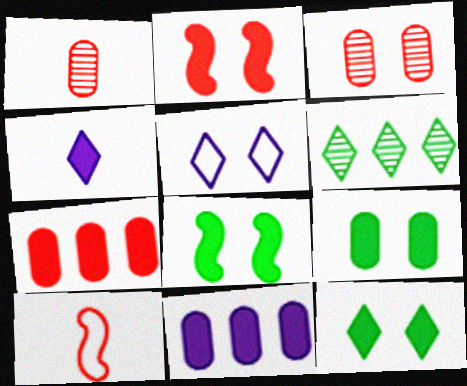[[3, 5, 8], 
[4, 7, 8], 
[8, 9, 12]]